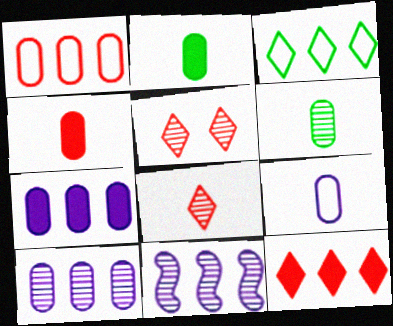[[4, 6, 9], 
[5, 6, 11]]